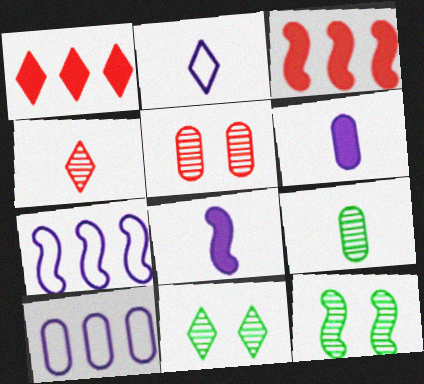[[1, 2, 11]]